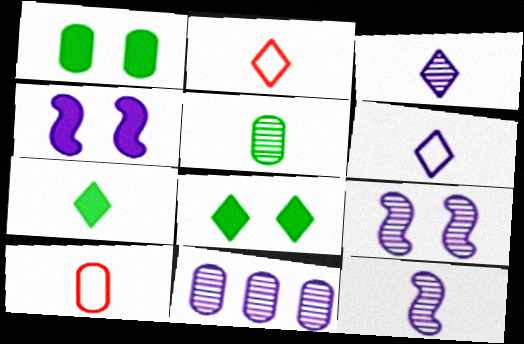[[1, 10, 11], 
[2, 3, 7], 
[3, 9, 11], 
[4, 6, 11], 
[7, 10, 12]]